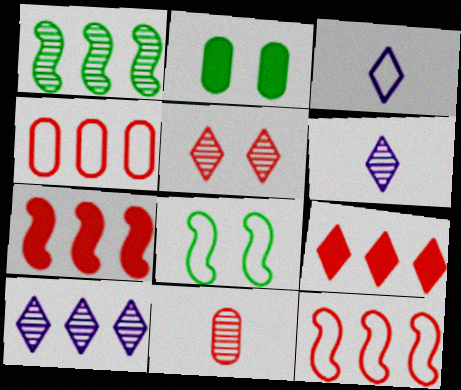[[2, 6, 12], 
[3, 4, 8]]